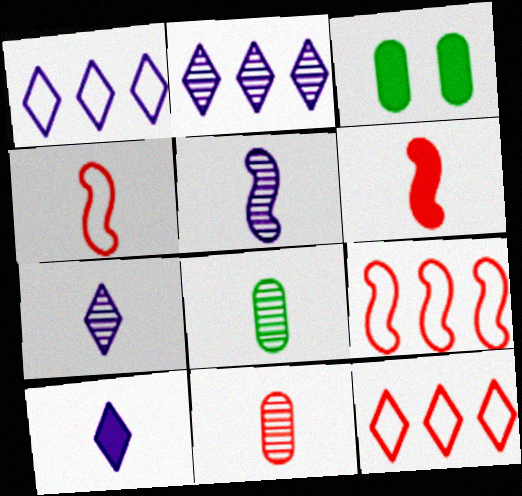[[2, 3, 4], 
[3, 5, 12], 
[3, 7, 9], 
[4, 8, 10]]